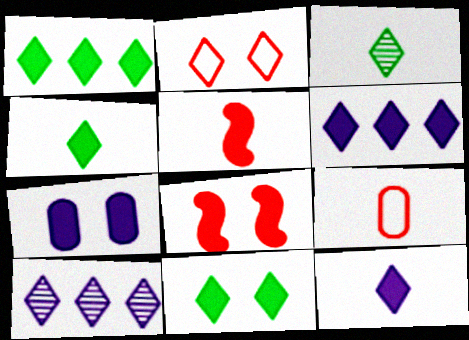[[1, 4, 11], 
[1, 5, 7], 
[2, 3, 6], 
[2, 4, 10], 
[7, 8, 11]]